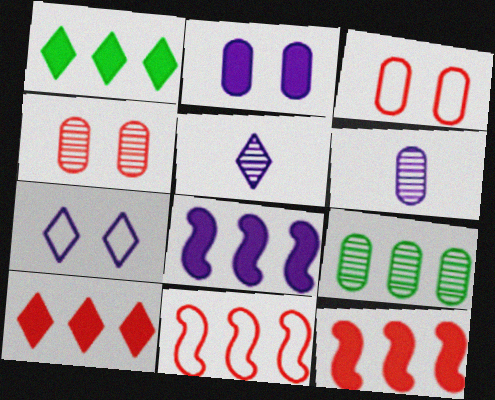[[4, 6, 9], 
[6, 7, 8]]